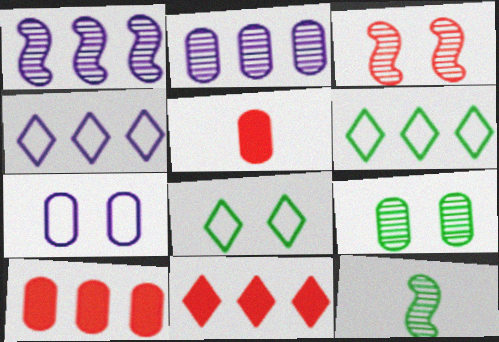[[1, 3, 12], 
[1, 5, 8], 
[1, 6, 10], 
[7, 11, 12]]